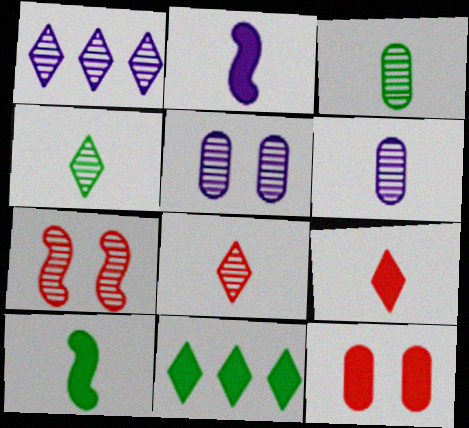[[1, 3, 7], 
[2, 11, 12]]